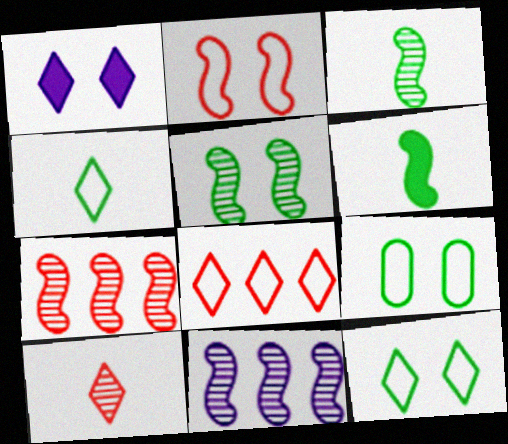[[2, 6, 11]]